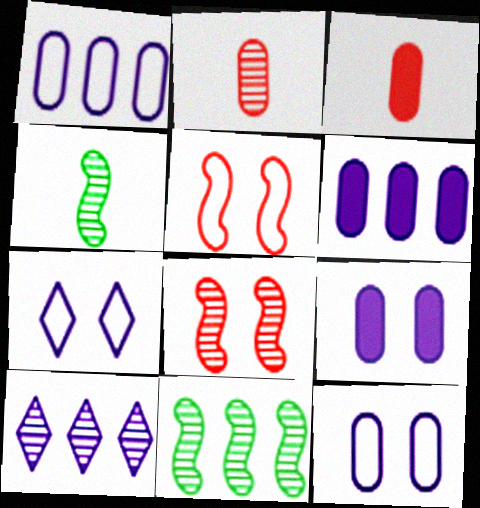[[3, 7, 11]]